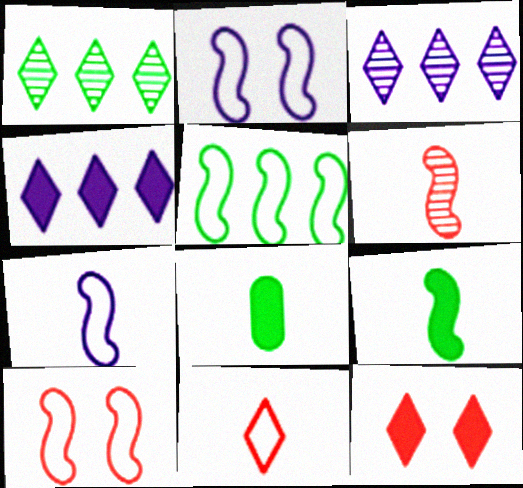[[3, 8, 10], 
[5, 7, 10], 
[6, 7, 9]]